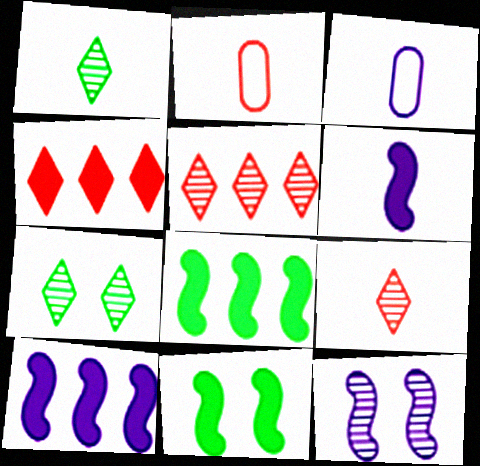[[1, 2, 6], 
[2, 7, 10], 
[3, 5, 11]]